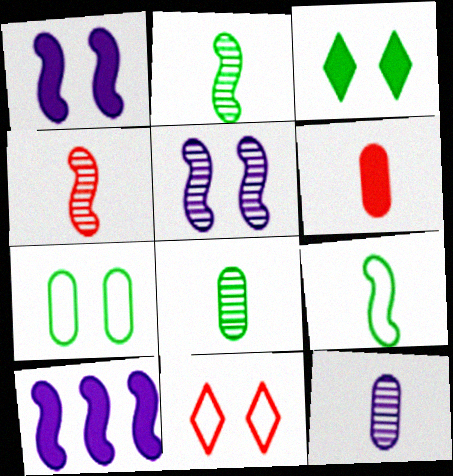[[3, 6, 10], 
[8, 10, 11]]